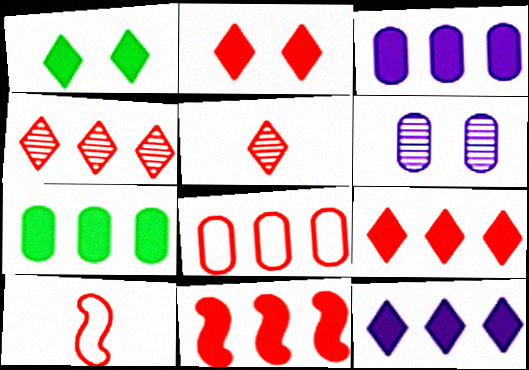[[4, 8, 11], 
[7, 11, 12]]